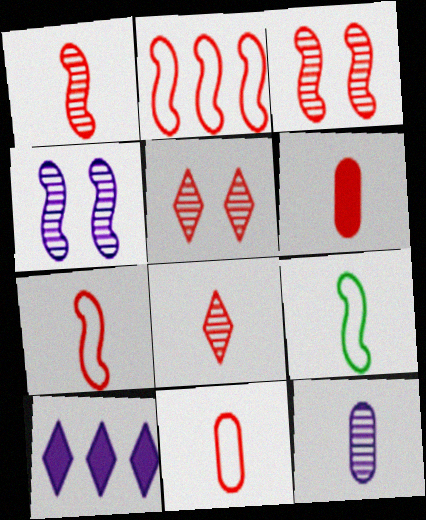[[2, 5, 6], 
[6, 7, 8]]